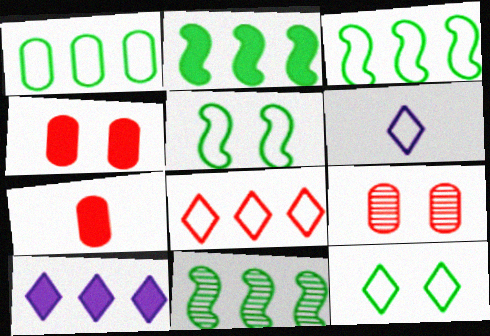[[2, 3, 11], 
[2, 6, 9], 
[4, 6, 11], 
[6, 8, 12]]